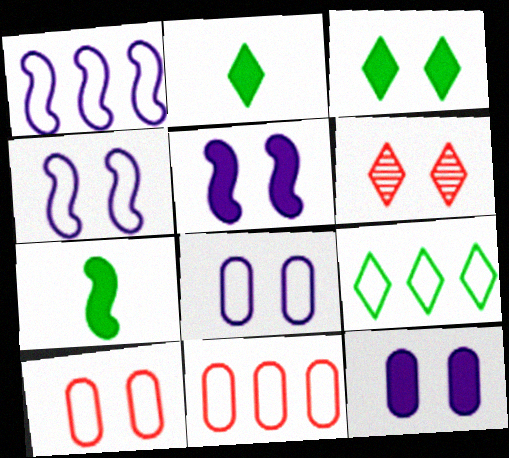[[1, 9, 11]]